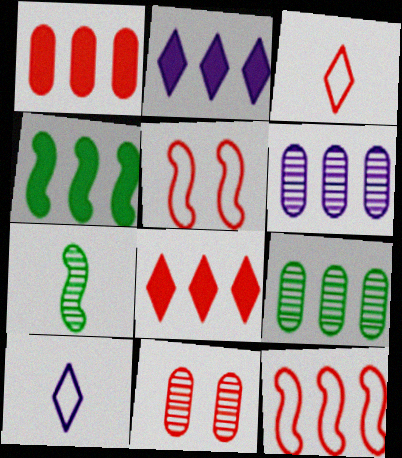[[1, 2, 4], 
[2, 9, 12], 
[4, 10, 11]]